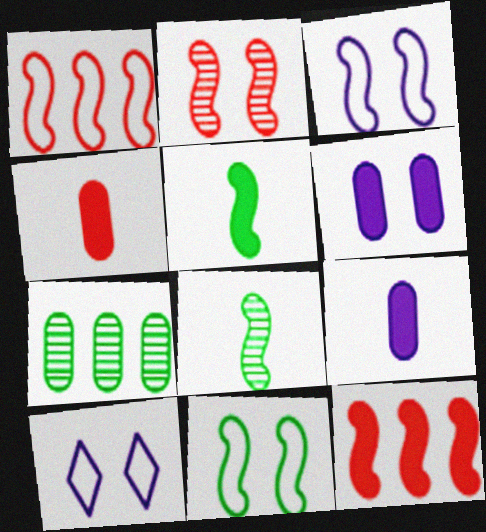[[3, 8, 12]]